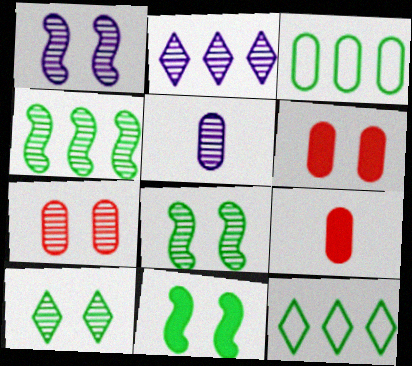[[1, 2, 5], 
[1, 7, 10], 
[1, 9, 12], 
[3, 5, 6]]